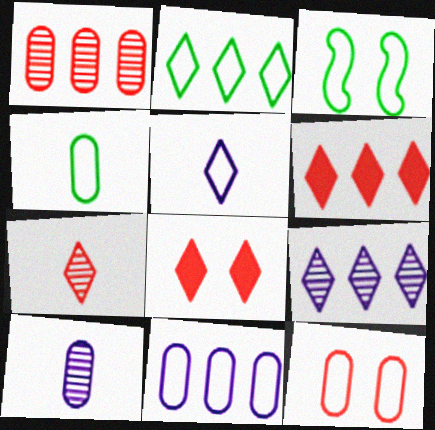[[2, 3, 4], 
[2, 6, 9], 
[3, 6, 10], 
[4, 11, 12]]